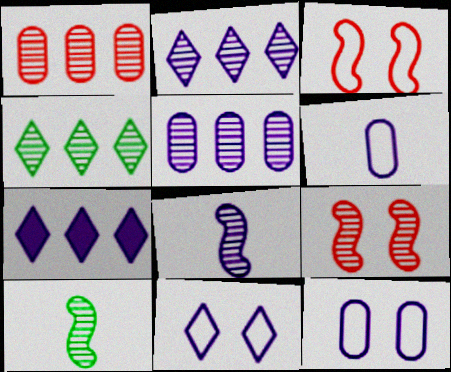[[7, 8, 12]]